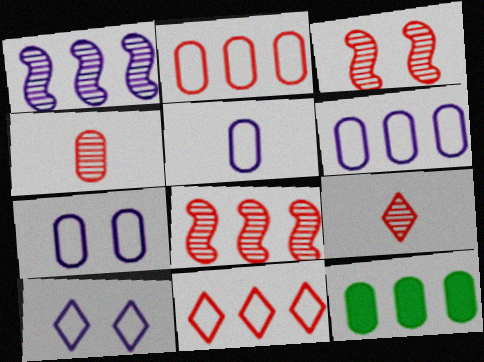[[1, 11, 12], 
[4, 7, 12], 
[5, 6, 7]]